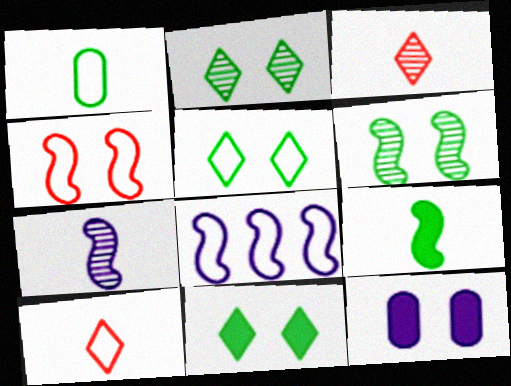[[2, 4, 12], 
[2, 5, 11]]